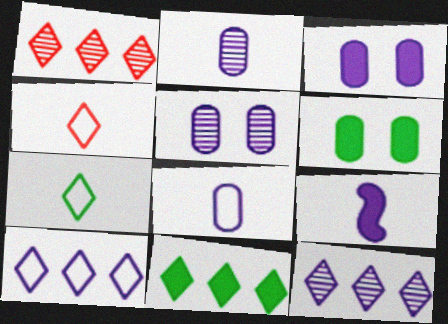[[1, 10, 11], 
[5, 9, 10]]